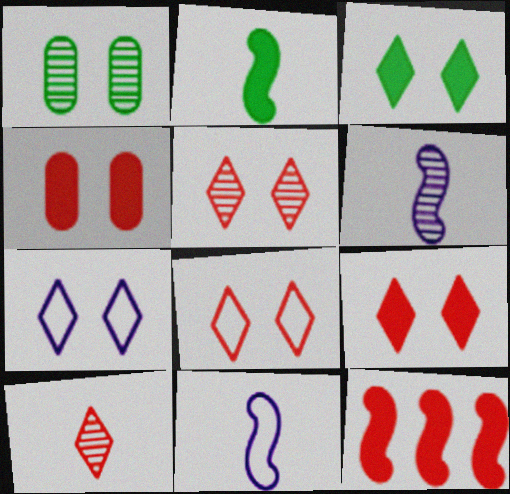[[3, 5, 7], 
[5, 8, 9]]